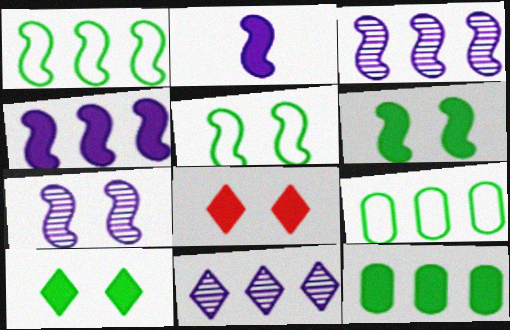[[2, 8, 12]]